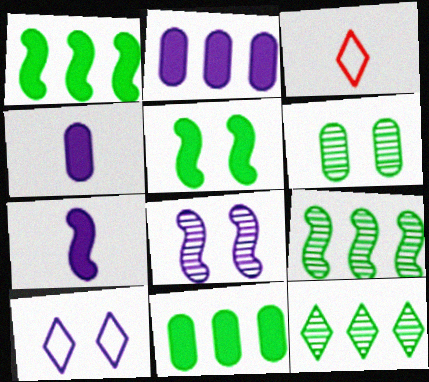[[3, 8, 11]]